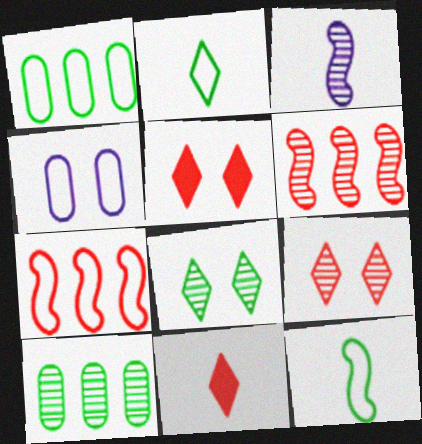[[1, 3, 5], 
[2, 4, 7], 
[3, 9, 10]]